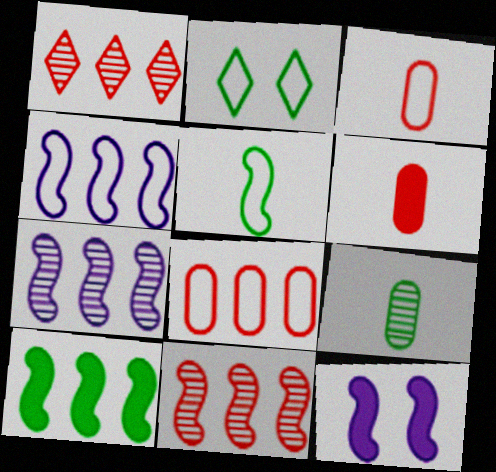[[2, 3, 4], 
[2, 6, 7], 
[2, 9, 10], 
[4, 10, 11], 
[5, 11, 12]]